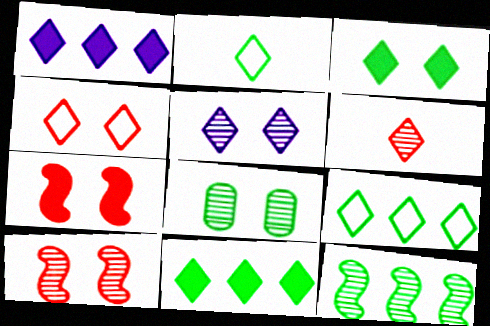[[3, 4, 5], 
[5, 8, 10]]